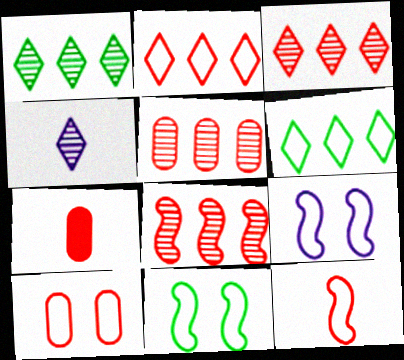[[1, 7, 9], 
[2, 10, 12], 
[3, 5, 8], 
[5, 7, 10]]